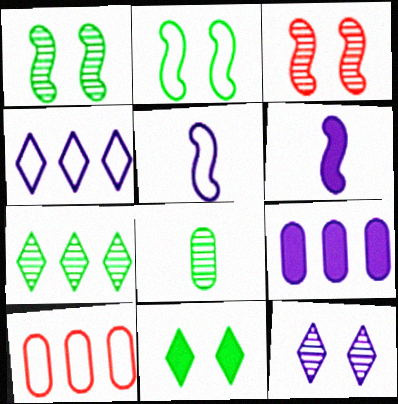[[1, 7, 8], 
[5, 9, 12]]